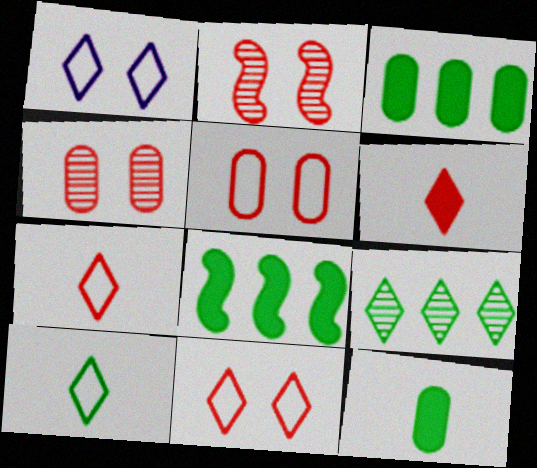[[1, 6, 9]]